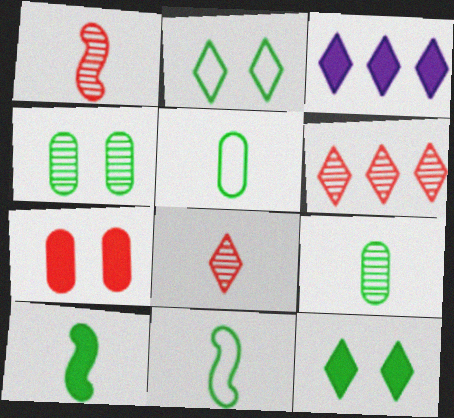[[2, 3, 8], 
[3, 7, 10]]